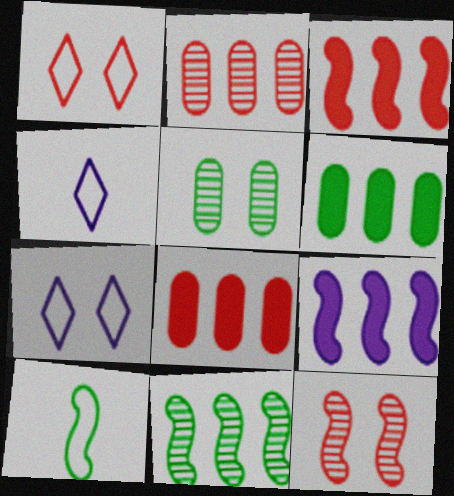[[3, 4, 5], 
[4, 6, 12], 
[9, 10, 12]]